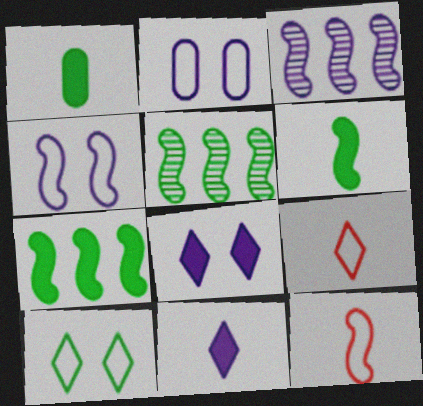[[1, 5, 10], 
[2, 3, 11]]